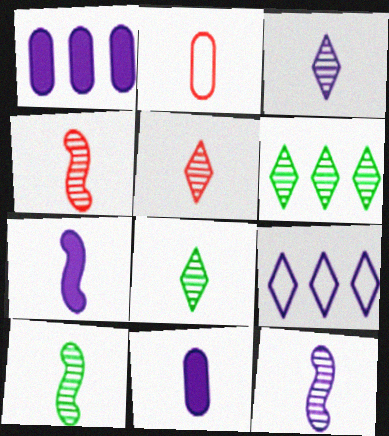[[2, 7, 8], 
[3, 5, 8], 
[4, 10, 12]]